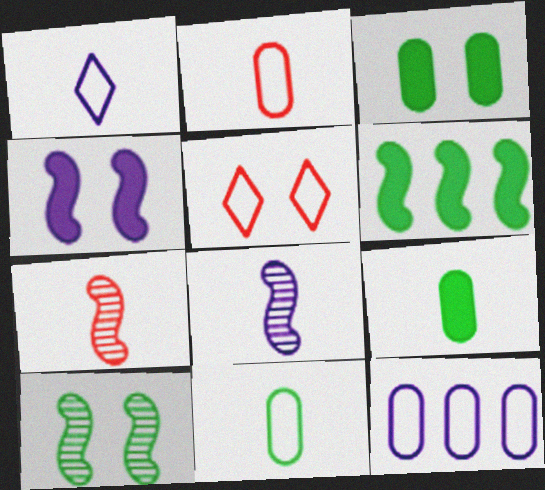[[1, 7, 9]]